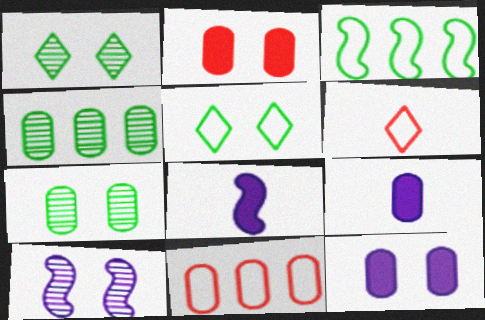[[1, 8, 11], 
[2, 5, 10], 
[7, 9, 11]]